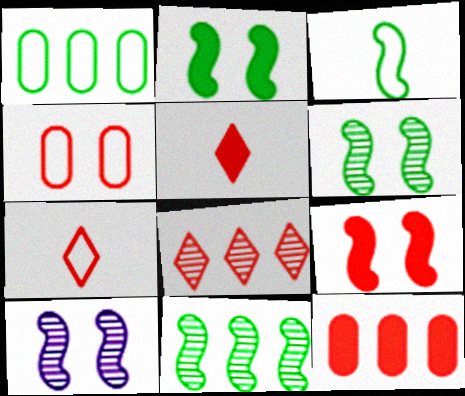[[1, 5, 10], 
[2, 3, 11], 
[5, 9, 12]]